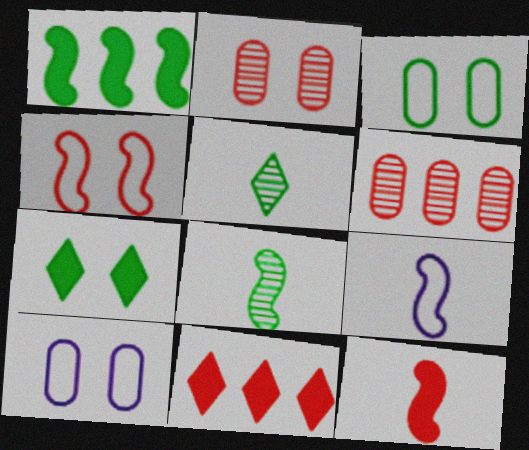[[1, 3, 5], 
[6, 7, 9], 
[8, 9, 12], 
[8, 10, 11]]